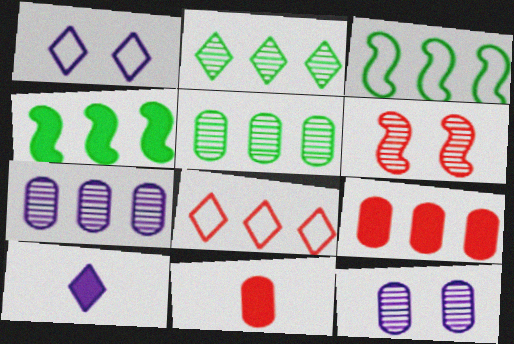[[4, 7, 8], 
[6, 8, 11]]